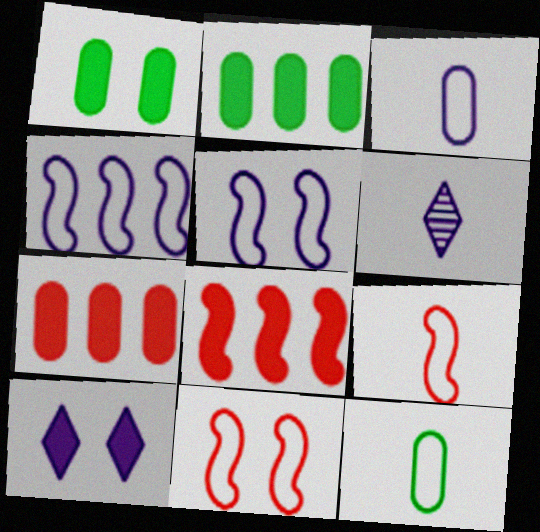[[2, 6, 11]]